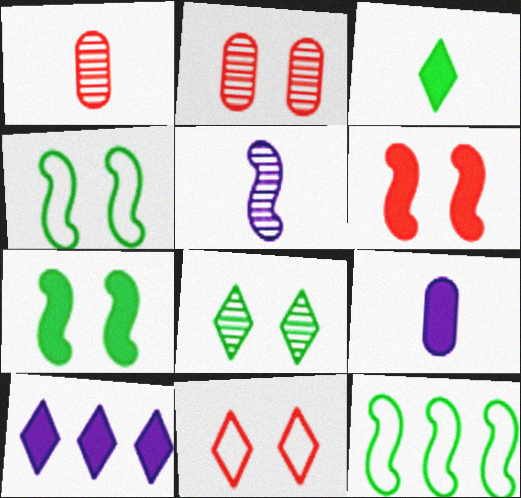[[1, 4, 10], 
[2, 6, 11], 
[5, 6, 12]]